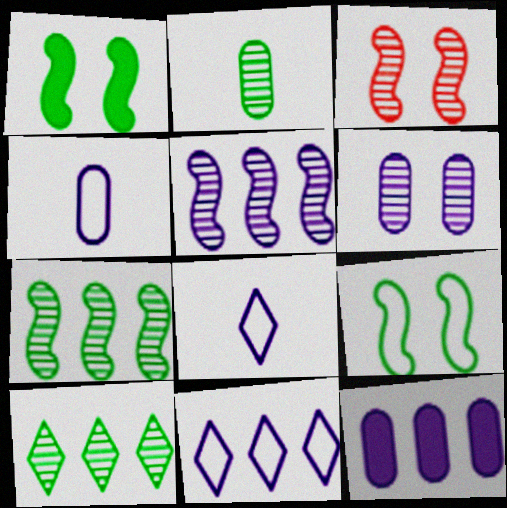[[4, 6, 12], 
[5, 11, 12]]